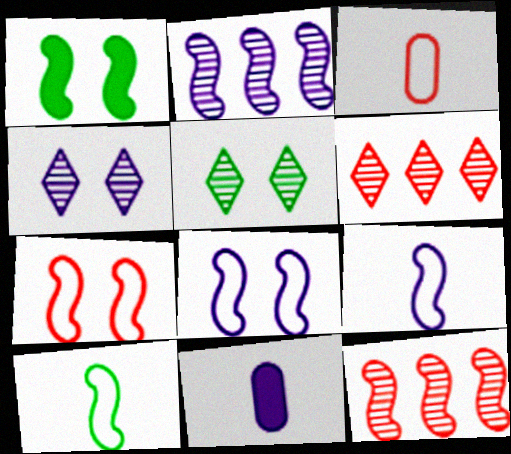[[1, 9, 12]]